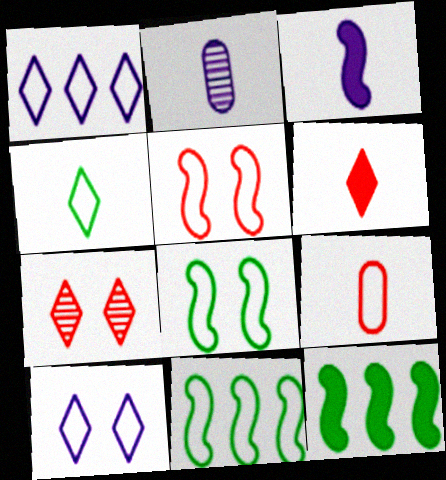[[1, 8, 9], 
[9, 10, 11]]